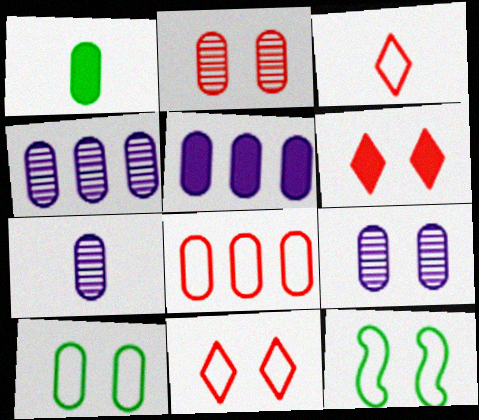[[1, 8, 9], 
[4, 7, 9], 
[6, 9, 12]]